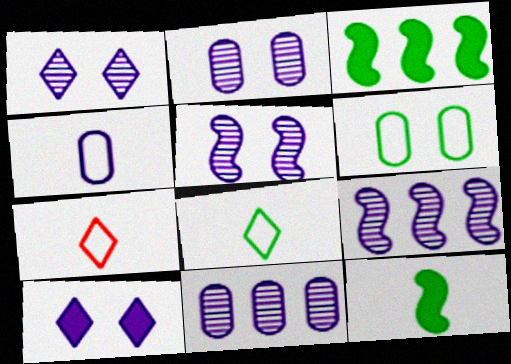[[1, 2, 5], 
[2, 3, 7], 
[4, 9, 10]]